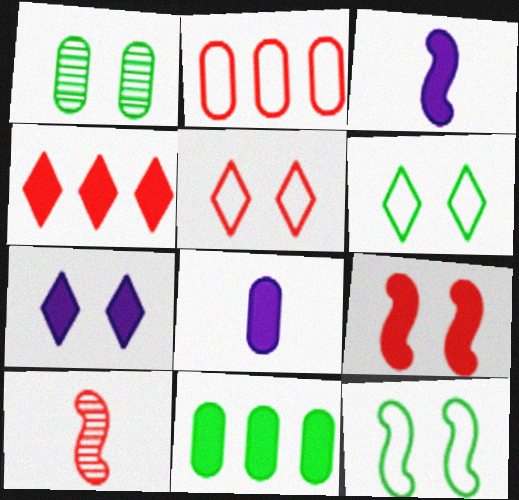[[1, 2, 8]]